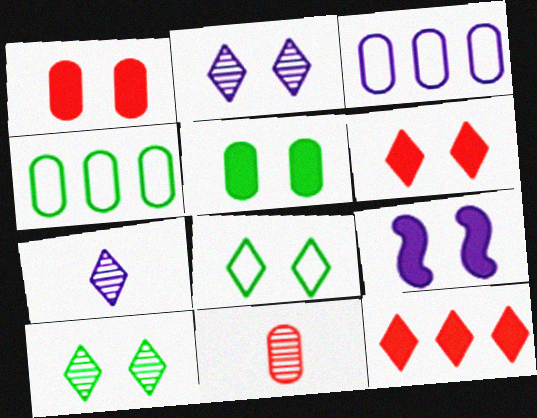[[2, 6, 8], 
[3, 5, 11], 
[3, 7, 9], 
[5, 6, 9], 
[7, 8, 12]]